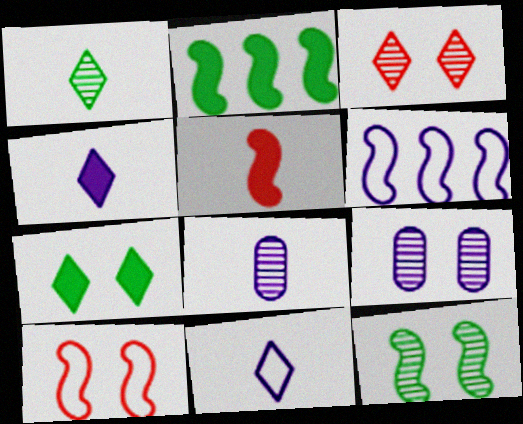[[3, 9, 12], 
[4, 6, 9], 
[5, 6, 12], 
[7, 9, 10]]